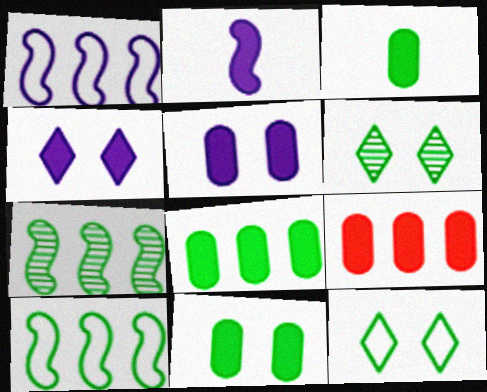[[3, 5, 9], 
[3, 6, 10], 
[3, 7, 12], 
[3, 8, 11]]